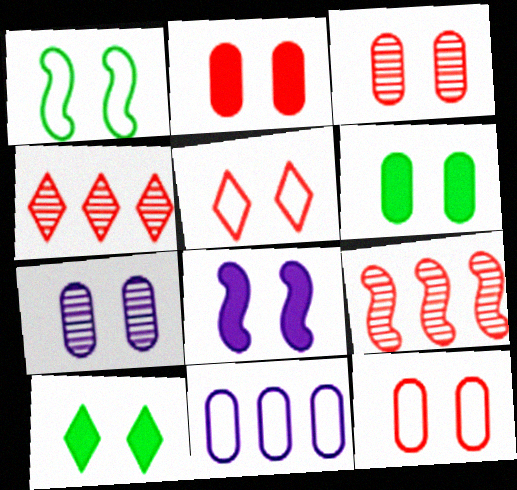[[2, 3, 12], 
[2, 8, 10], 
[6, 7, 12]]